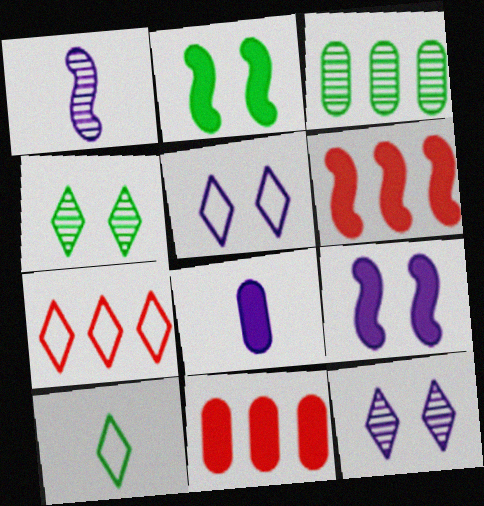[[2, 3, 10], 
[5, 7, 10]]